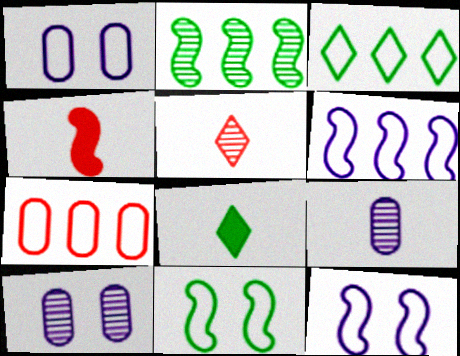[[2, 4, 12], 
[2, 5, 10], 
[3, 4, 10], 
[3, 6, 7]]